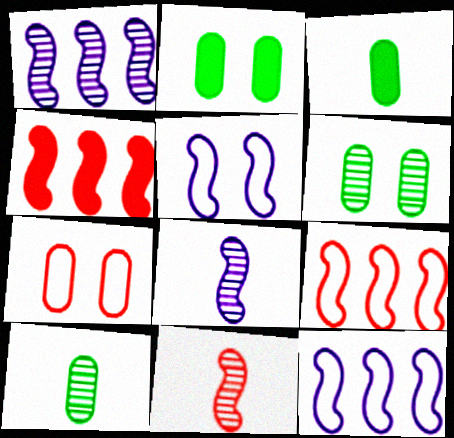[]